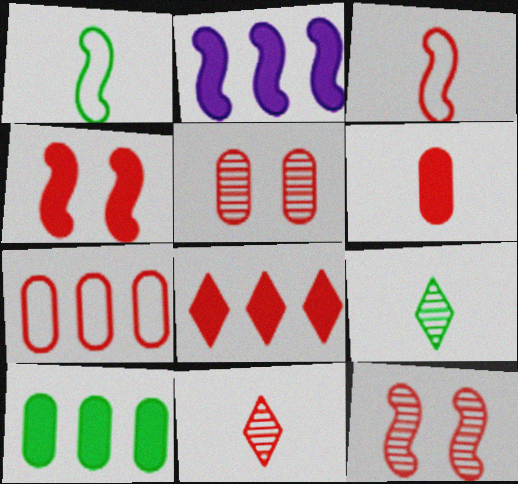[[1, 2, 12], 
[2, 8, 10], 
[3, 5, 8], 
[3, 6, 11], 
[4, 6, 8], 
[4, 7, 11], 
[5, 6, 7]]